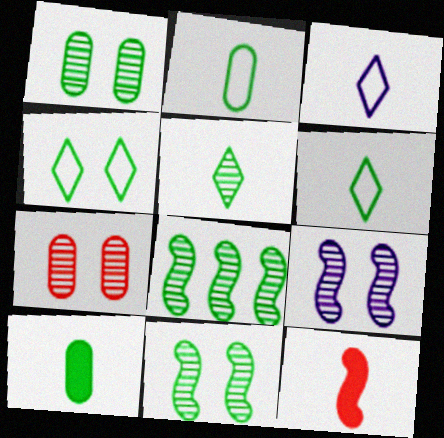[[1, 5, 8], 
[4, 8, 10]]